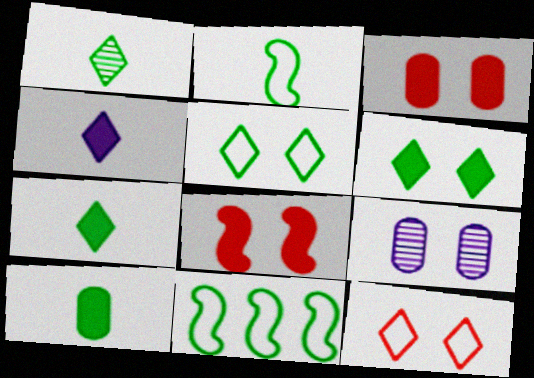[[1, 2, 10], 
[5, 8, 9]]